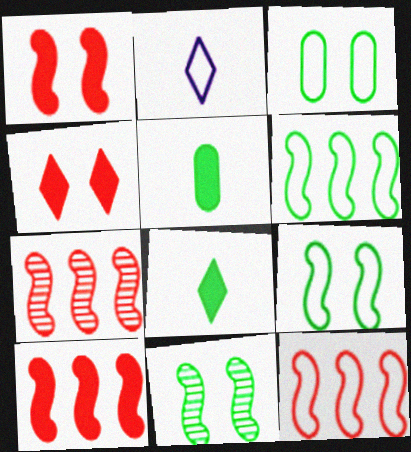[[2, 3, 12], 
[7, 10, 12]]